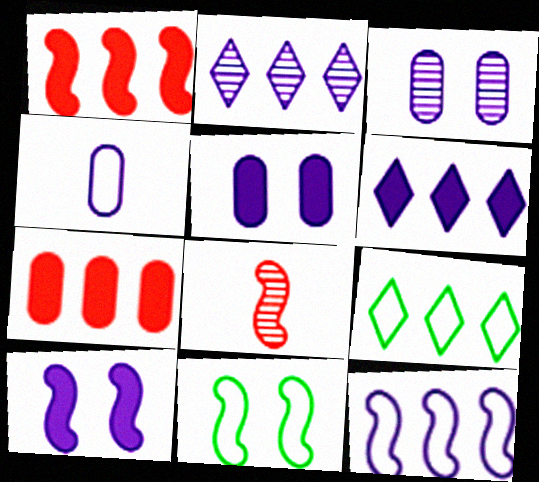[[2, 4, 10], 
[5, 8, 9]]